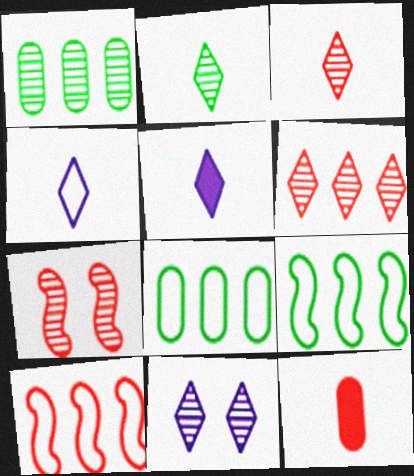[[2, 6, 11], 
[5, 7, 8], 
[9, 11, 12]]